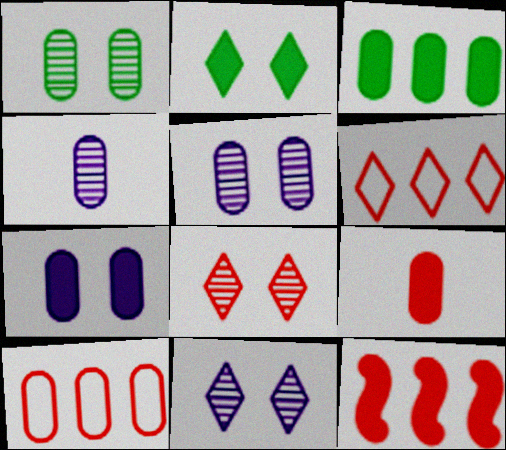[[3, 7, 9]]